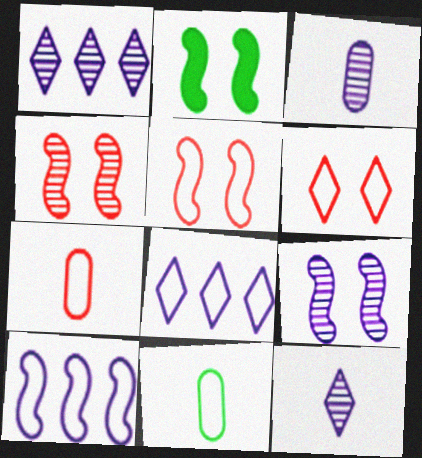[[1, 2, 7], 
[1, 3, 9], 
[2, 5, 9], 
[5, 8, 11], 
[6, 10, 11]]